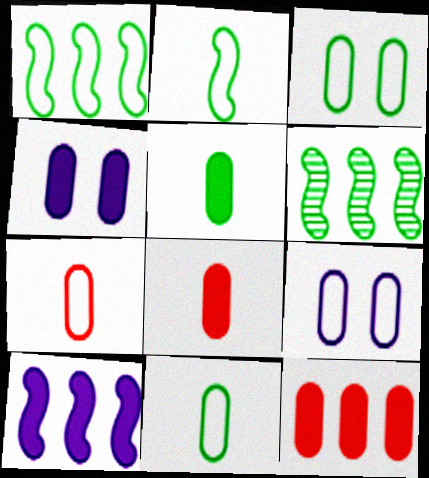[[4, 5, 12]]